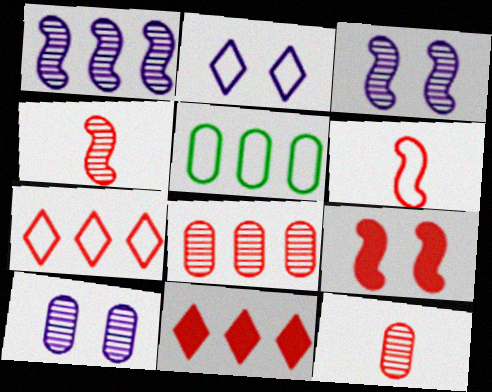[[1, 5, 11], 
[2, 5, 6], 
[7, 9, 12]]